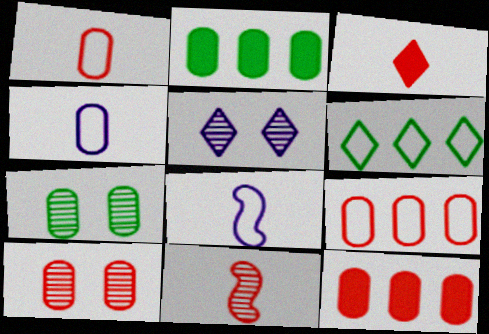[[1, 3, 11], 
[1, 10, 12], 
[2, 4, 10], 
[3, 5, 6], 
[4, 7, 12]]